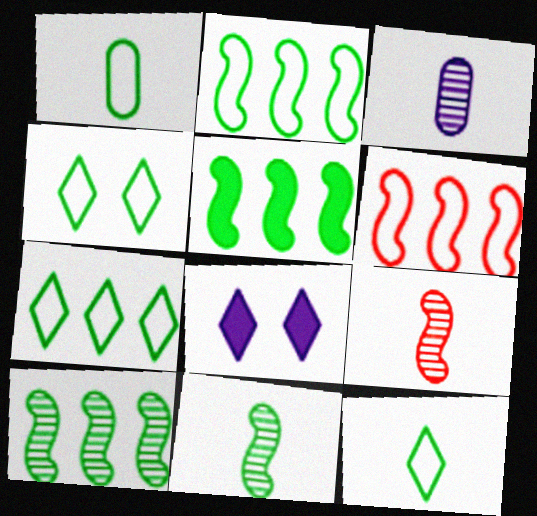[[1, 2, 4], 
[2, 5, 10], 
[4, 7, 12]]